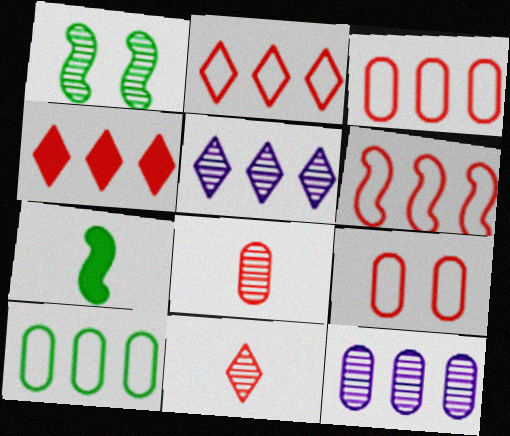[[1, 5, 8], 
[1, 11, 12], 
[2, 3, 6], 
[5, 7, 9]]